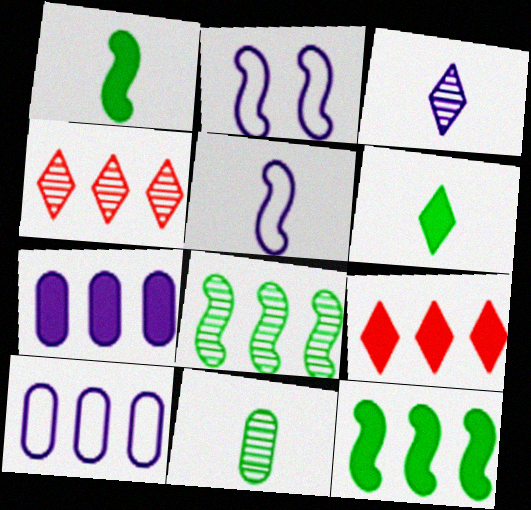[[2, 3, 7], 
[2, 9, 11], 
[4, 10, 12], 
[7, 9, 12], 
[8, 9, 10]]